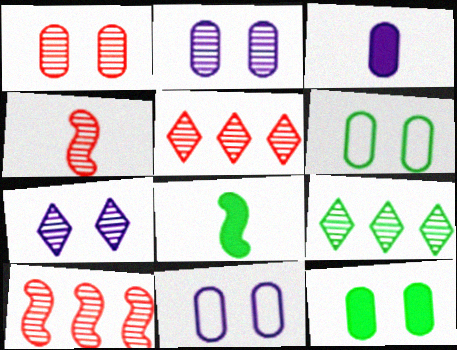[[1, 4, 5], 
[1, 11, 12], 
[2, 4, 9], 
[5, 8, 11], 
[6, 8, 9]]